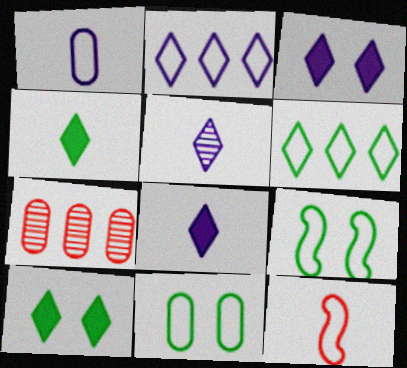[[2, 3, 5], 
[2, 11, 12], 
[7, 8, 9]]